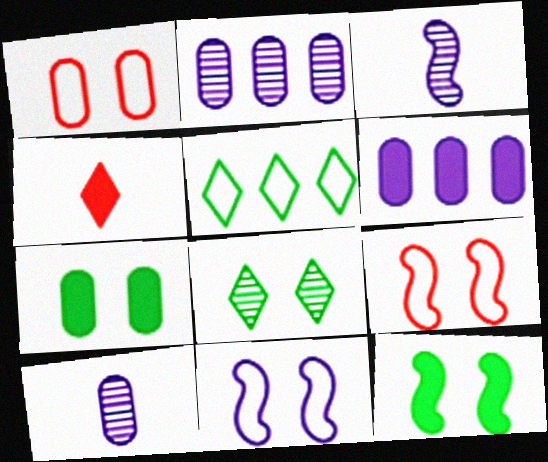[[4, 6, 12]]